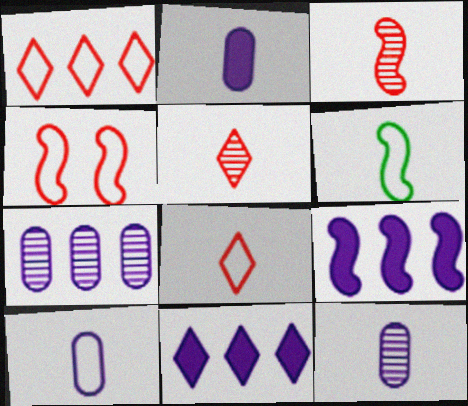[[2, 5, 6], 
[2, 10, 12], 
[6, 8, 10]]